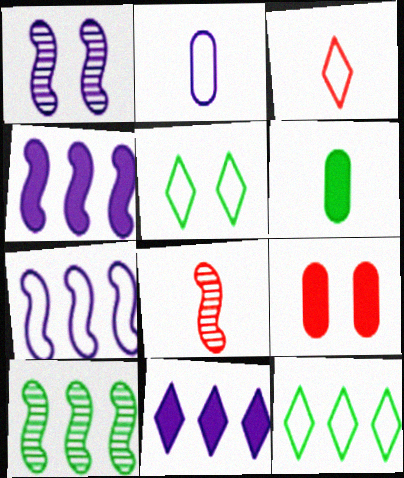[[1, 2, 11], 
[1, 5, 9], 
[1, 8, 10], 
[5, 6, 10]]